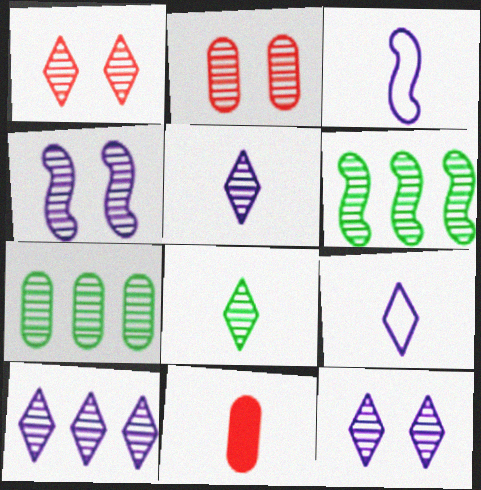[[1, 8, 10], 
[2, 5, 6], 
[3, 8, 11], 
[5, 10, 12]]